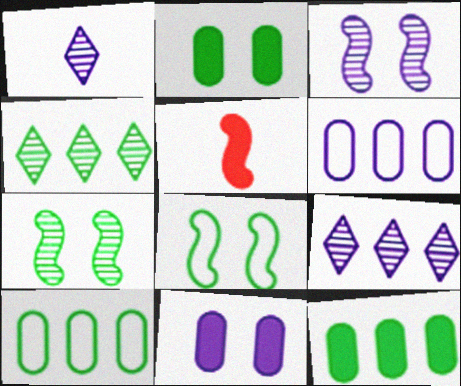[]